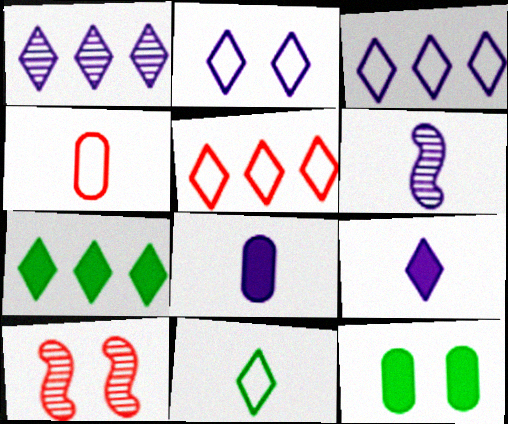[[1, 2, 9], 
[1, 5, 7], 
[2, 5, 11], 
[2, 10, 12], 
[5, 6, 12]]